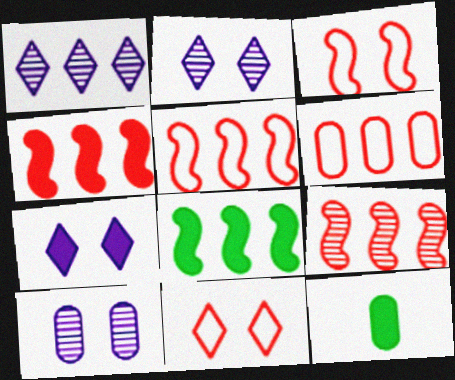[[1, 3, 12], 
[1, 6, 8], 
[2, 5, 12], 
[4, 5, 9], 
[4, 7, 12], 
[6, 10, 12]]